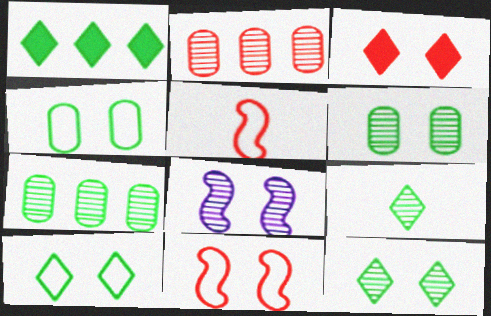[[1, 9, 10], 
[2, 3, 5], 
[2, 8, 9], 
[3, 4, 8]]